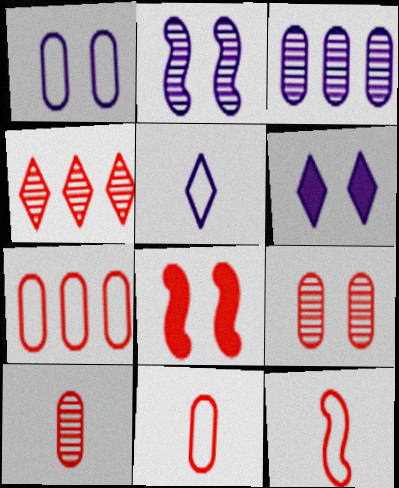[[1, 2, 6], 
[4, 8, 11]]